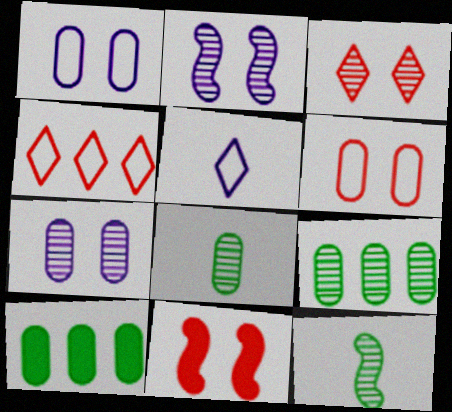[[3, 6, 11], 
[5, 9, 11]]